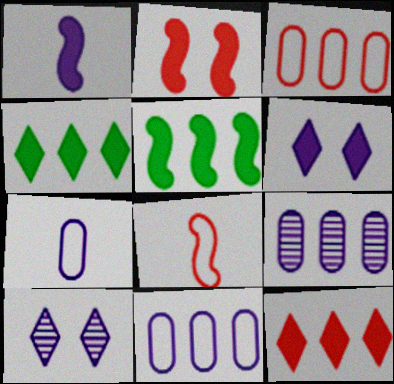[[1, 2, 5], 
[1, 10, 11]]